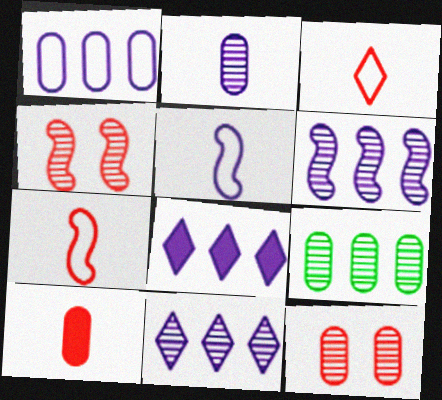[[1, 6, 8], 
[2, 9, 12]]